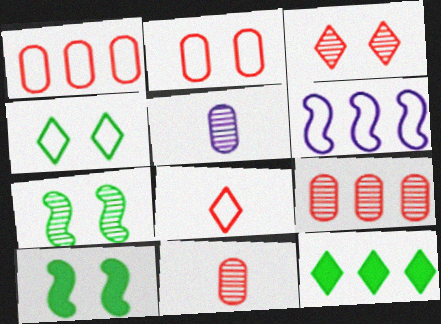[[6, 9, 12]]